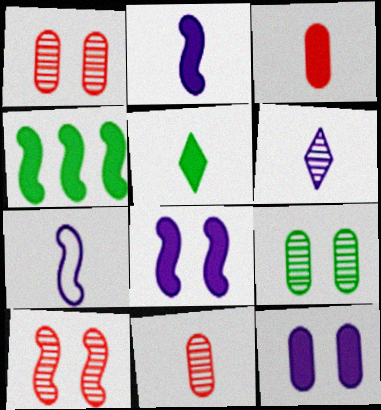[[2, 3, 5], 
[4, 7, 10], 
[5, 7, 11]]